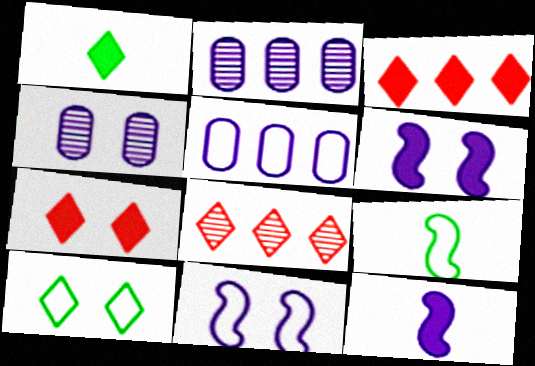[[2, 7, 9], 
[3, 4, 9]]